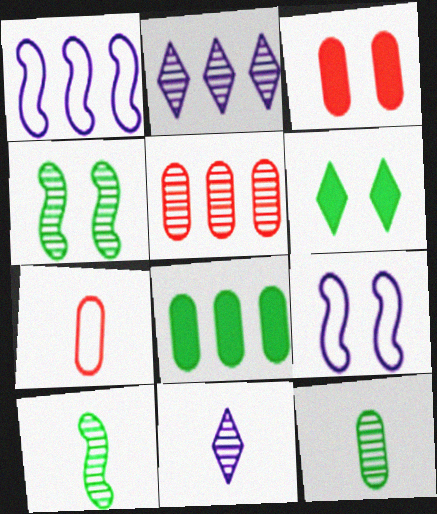[[3, 5, 7], 
[4, 5, 11]]